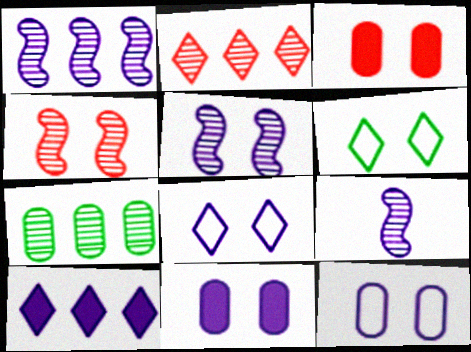[[1, 2, 7], 
[1, 5, 9], 
[3, 5, 6], 
[4, 6, 11], 
[5, 8, 11], 
[9, 10, 12]]